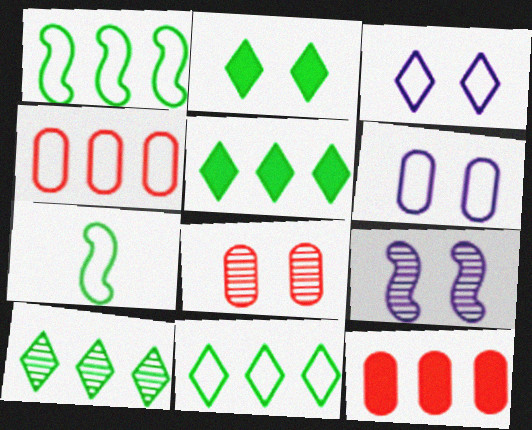[[3, 4, 7], 
[5, 10, 11]]